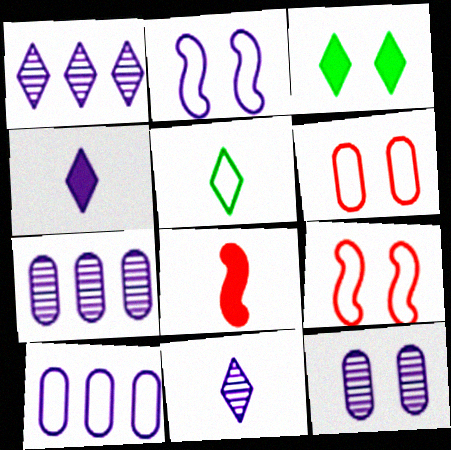[[2, 4, 7], 
[3, 9, 12], 
[5, 9, 10]]